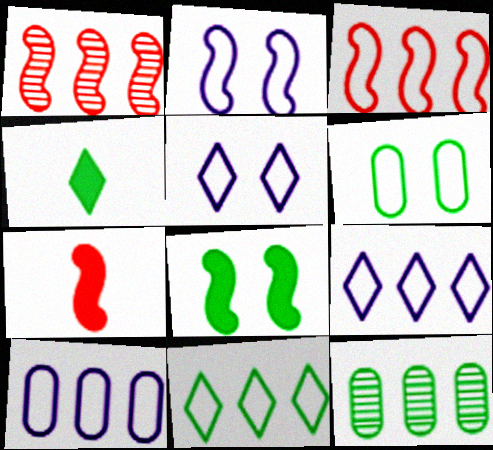[[3, 10, 11], 
[5, 7, 12]]